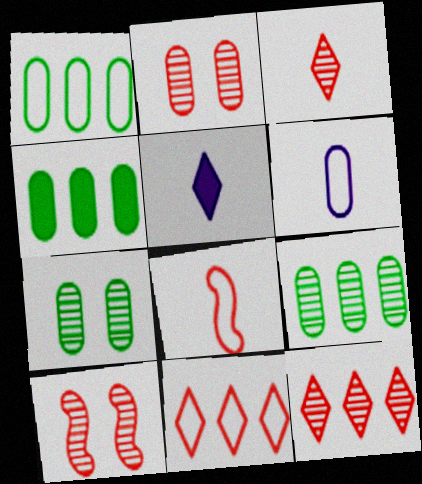[[1, 4, 9], 
[1, 5, 10], 
[2, 4, 6]]